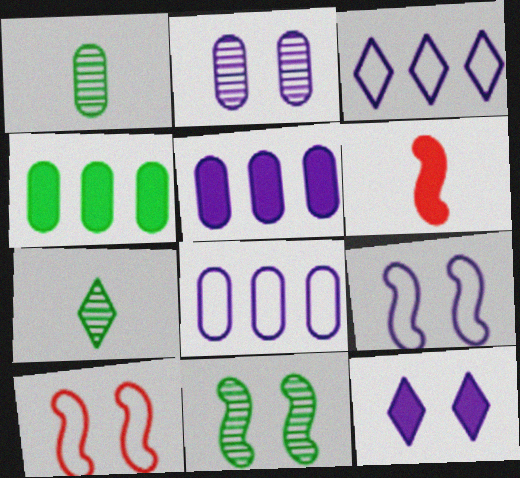[[2, 9, 12], 
[4, 6, 12], 
[5, 7, 10]]